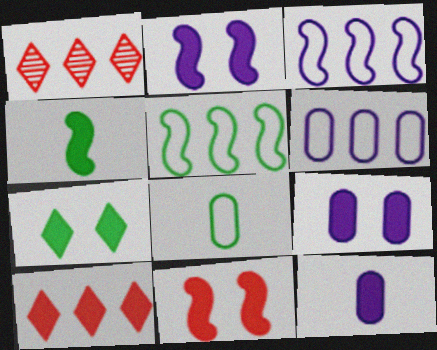[[1, 2, 8], 
[4, 9, 10], 
[7, 9, 11]]